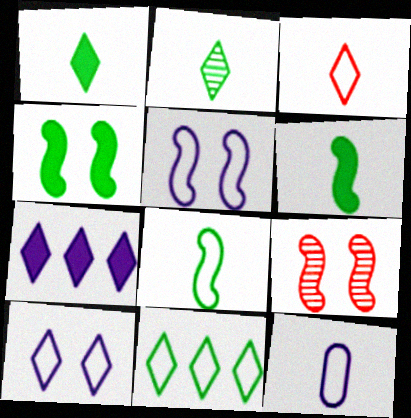[[3, 8, 12], 
[3, 10, 11], 
[4, 5, 9]]